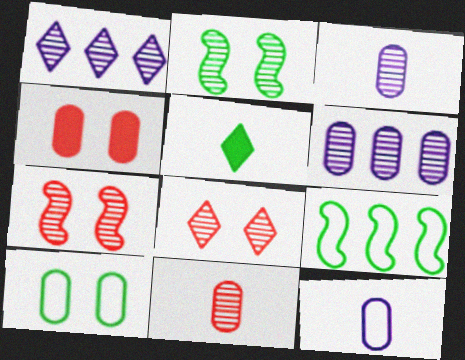[[1, 2, 11]]